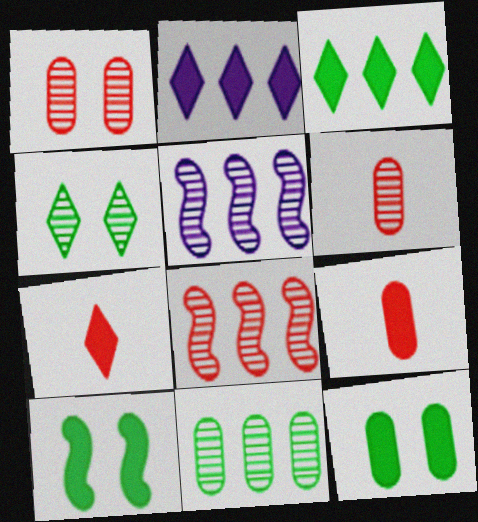[[2, 9, 10], 
[4, 5, 6]]